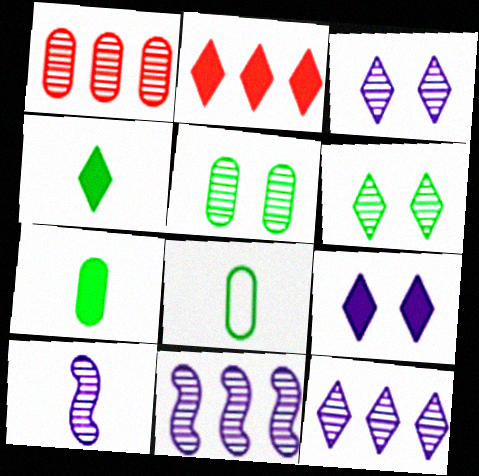[[1, 6, 10], 
[2, 4, 9]]